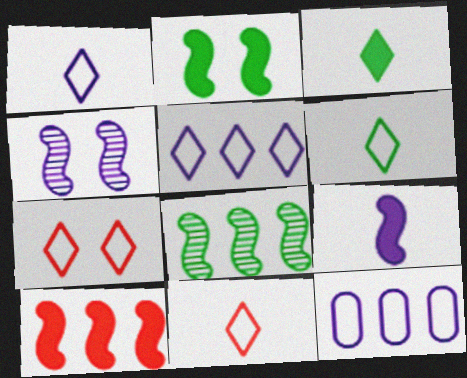[[1, 6, 11], 
[2, 9, 10], 
[5, 6, 7]]